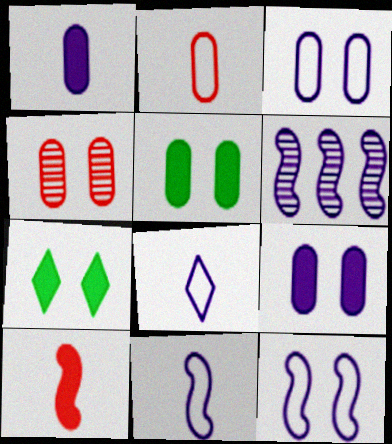[[2, 6, 7], 
[3, 4, 5], 
[4, 7, 12], 
[6, 8, 9]]